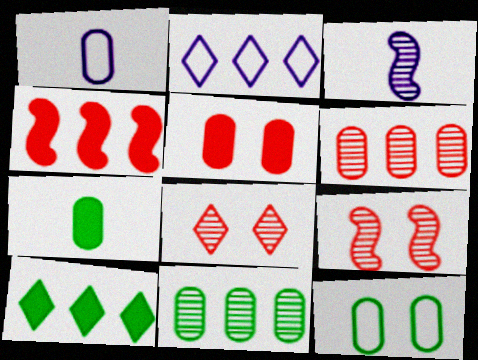[[1, 5, 11], 
[1, 9, 10], 
[2, 4, 11], 
[2, 7, 9], 
[3, 8, 11], 
[7, 11, 12]]